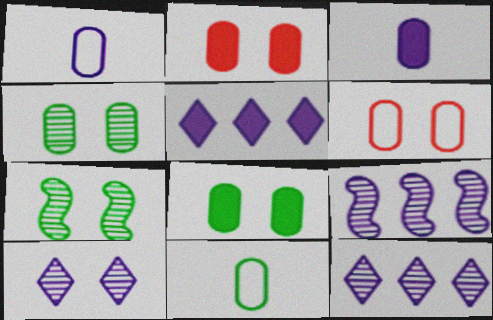[]